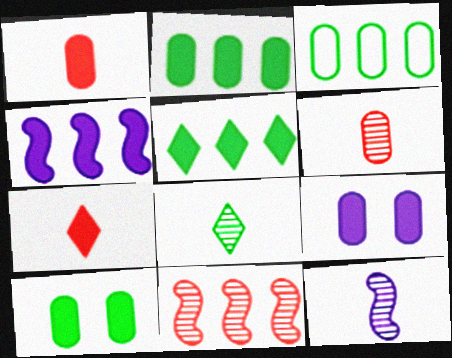[[1, 2, 9], 
[3, 6, 9], 
[4, 7, 10], 
[6, 8, 12]]